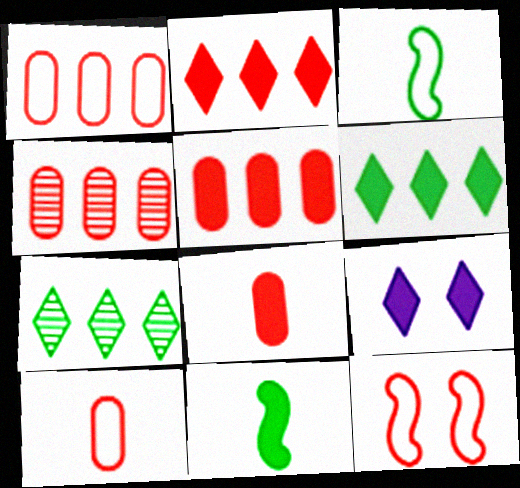[[1, 4, 5], 
[3, 4, 9], 
[5, 9, 11]]